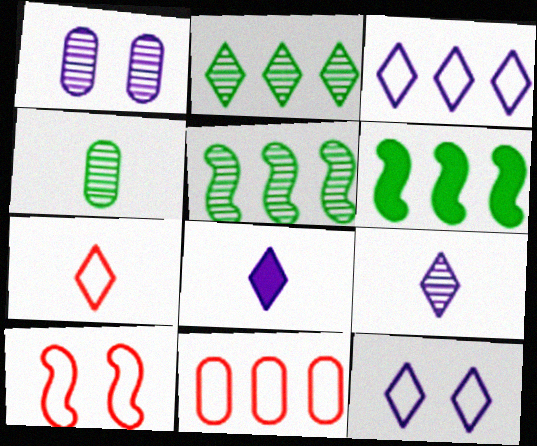[[1, 6, 7], 
[7, 10, 11]]